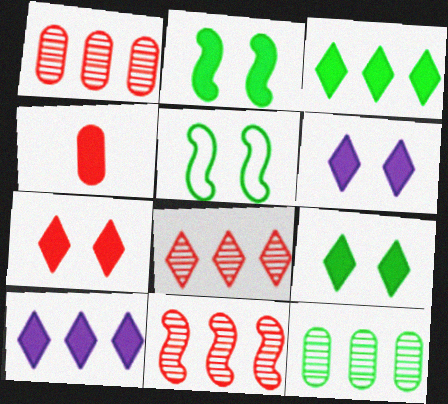[[1, 8, 11], 
[2, 4, 10], 
[6, 7, 9]]